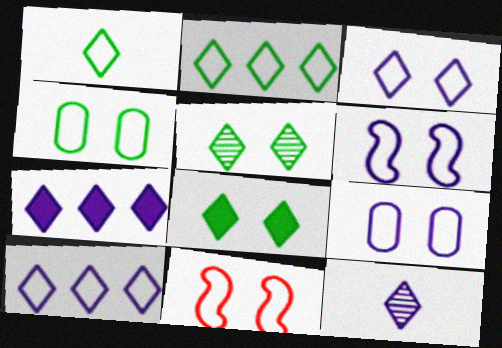[[3, 4, 11], 
[3, 6, 9], 
[3, 7, 12]]